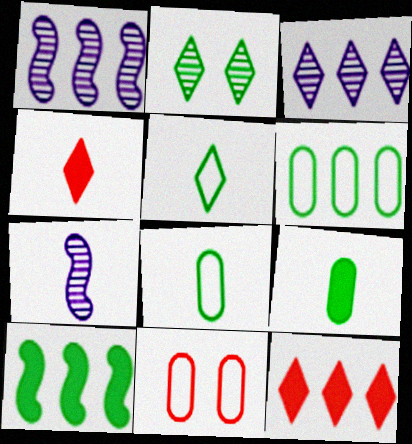[[1, 6, 12], 
[2, 8, 10], 
[4, 7, 8]]